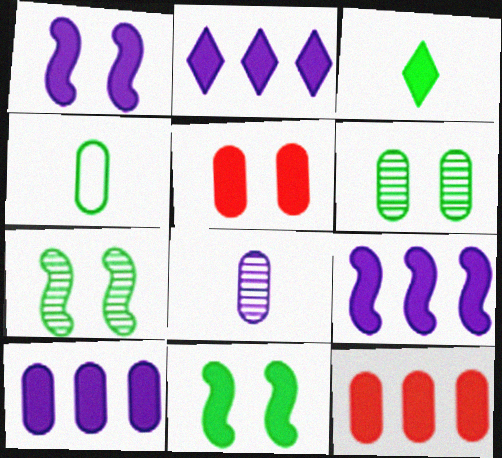[[1, 3, 12], 
[2, 9, 10], 
[3, 5, 9]]